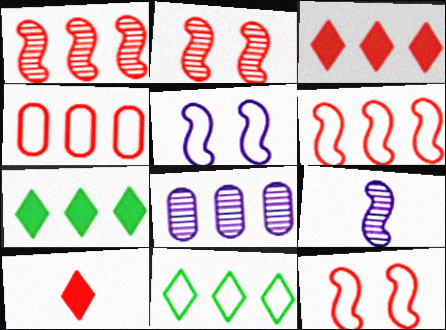[[1, 3, 4], 
[2, 4, 10], 
[6, 7, 8]]